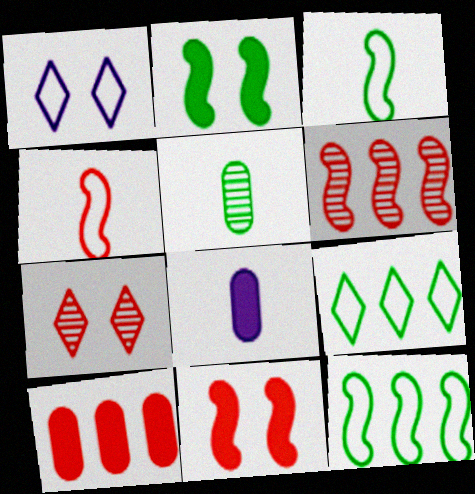[[2, 5, 9], 
[4, 6, 11], 
[4, 7, 10], 
[7, 8, 12]]